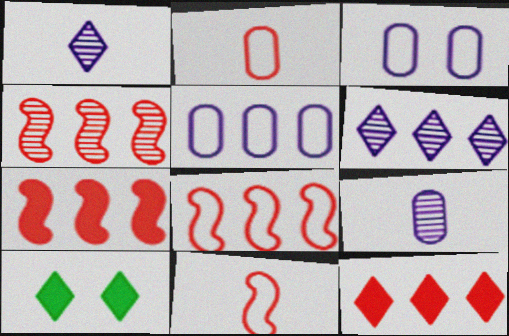[[4, 7, 8], 
[8, 9, 10]]